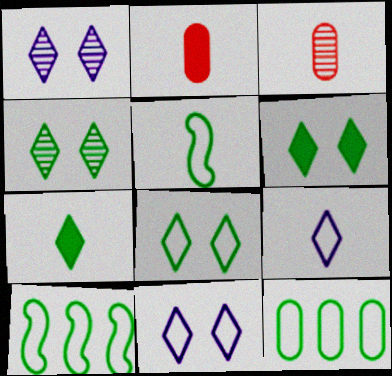[[1, 2, 10], 
[4, 6, 8], 
[5, 8, 12]]